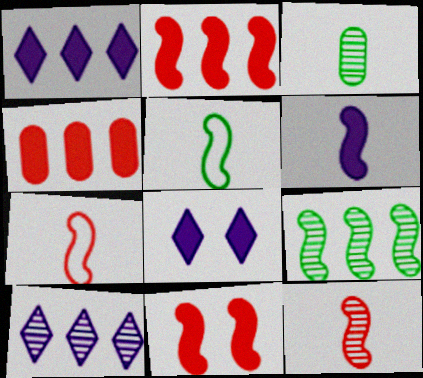[[5, 6, 12]]